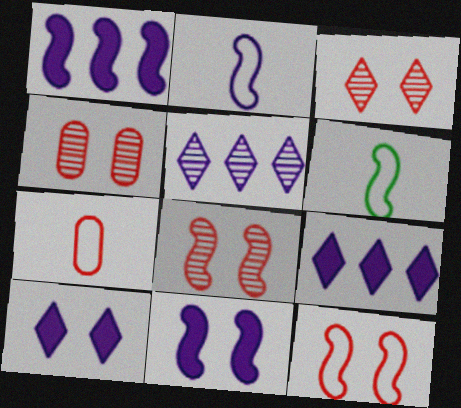[[1, 6, 8], 
[3, 4, 8], 
[4, 6, 9]]